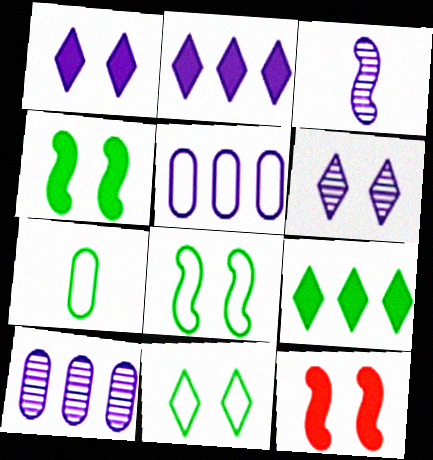[[1, 3, 5], 
[3, 6, 10]]